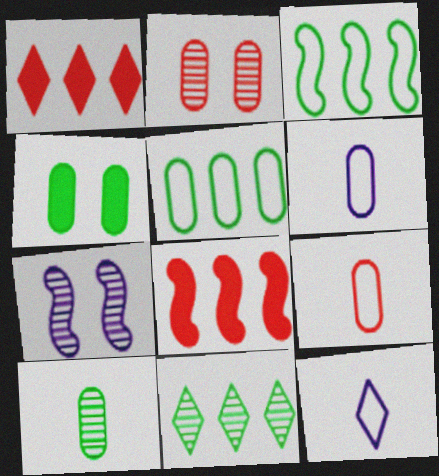[[4, 5, 10]]